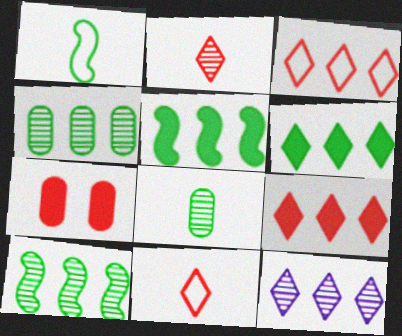[[1, 7, 12], 
[3, 6, 12]]